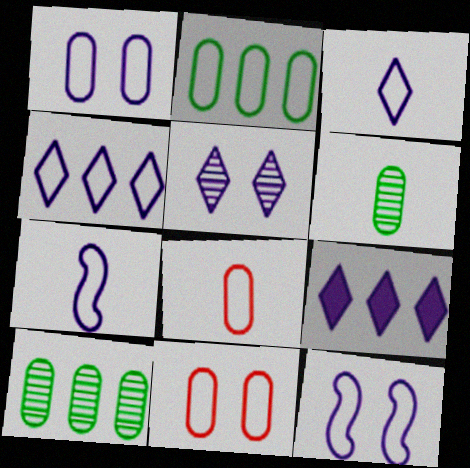[[1, 2, 8], 
[1, 4, 7], 
[3, 5, 9]]